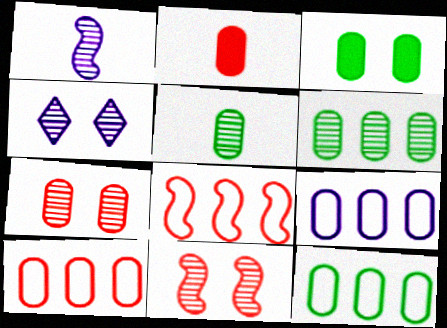[[2, 7, 10], 
[3, 5, 12], 
[9, 10, 12]]